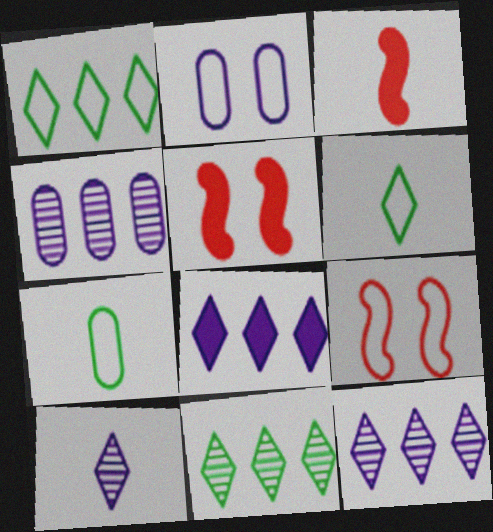[[2, 3, 11], 
[3, 7, 10], 
[4, 5, 6], 
[5, 7, 12]]